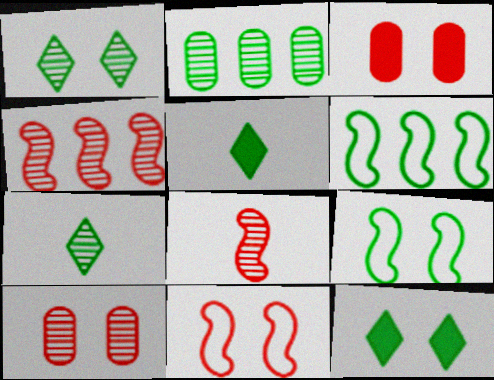[[2, 5, 9]]